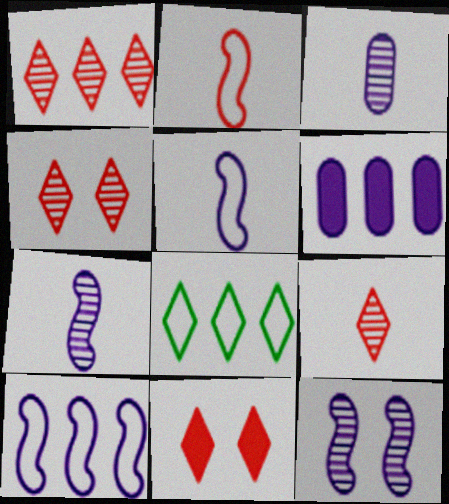[[1, 4, 9]]